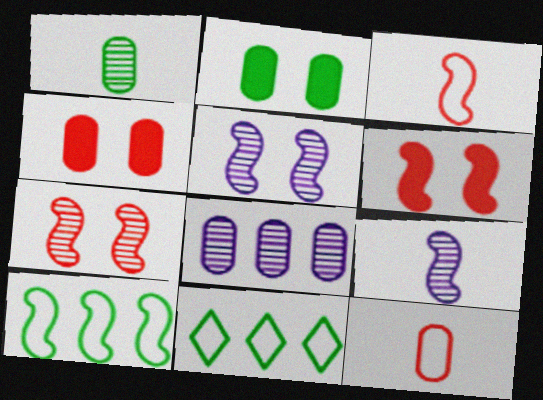[[2, 8, 12], 
[4, 9, 11], 
[6, 9, 10]]